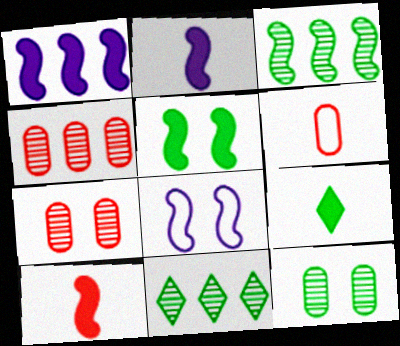[[1, 5, 10], 
[3, 8, 10], 
[4, 8, 9]]